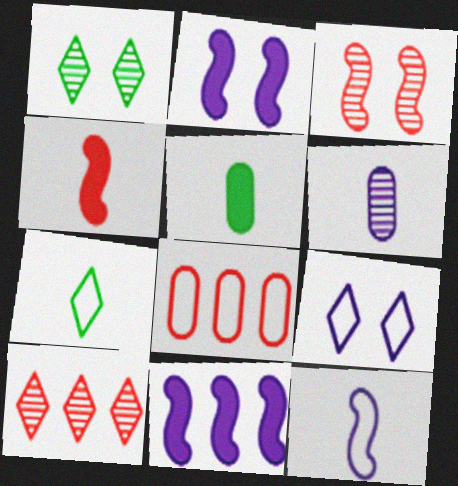[[4, 6, 7], 
[6, 9, 11]]